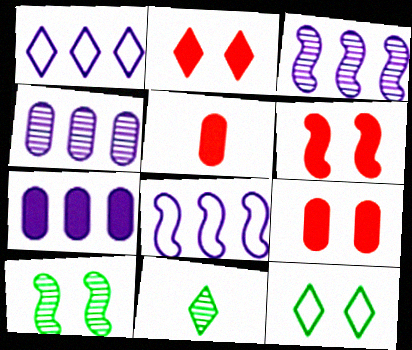[[1, 2, 11], 
[1, 3, 7], 
[1, 5, 10], 
[2, 6, 9], 
[3, 5, 12], 
[8, 9, 11]]